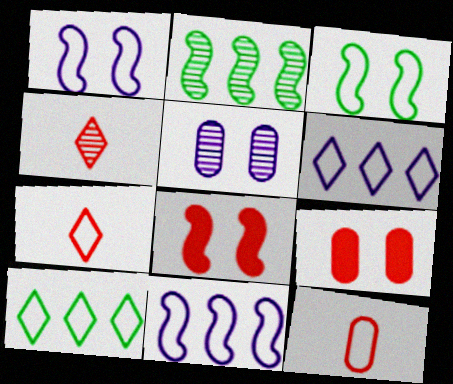[[1, 10, 12], 
[2, 4, 5], 
[3, 6, 12]]